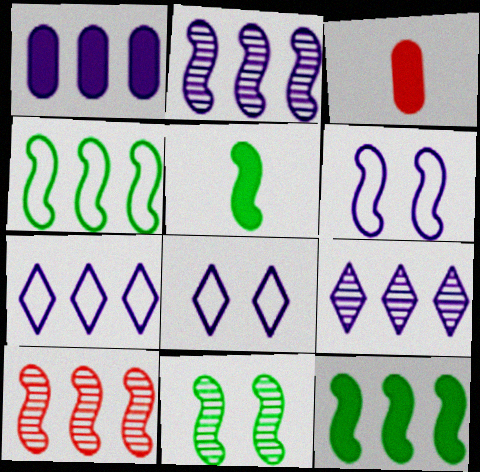[[1, 2, 7], 
[3, 7, 11], 
[4, 5, 11], 
[5, 6, 10]]